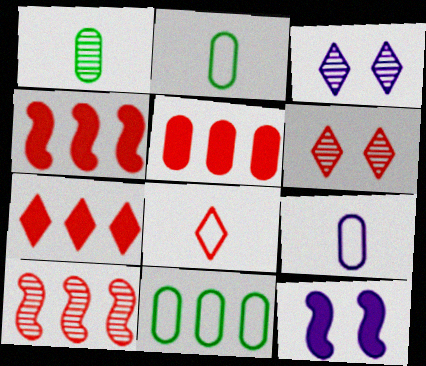[[1, 3, 10], 
[2, 3, 4], 
[4, 5, 7], 
[6, 7, 8]]